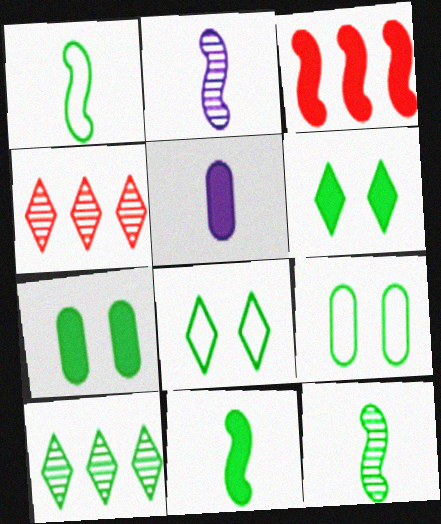[[1, 7, 10], 
[1, 11, 12], 
[3, 5, 6], 
[9, 10, 11]]